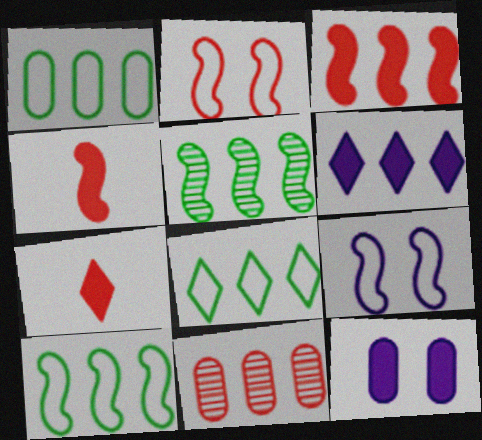[[1, 8, 10], 
[2, 7, 11], 
[4, 5, 9], 
[6, 10, 11]]